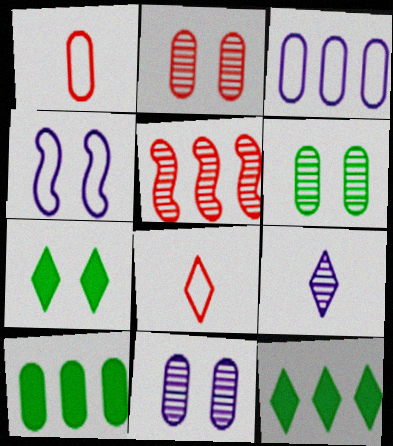[[1, 10, 11], 
[2, 4, 7], 
[2, 6, 11], 
[3, 5, 12], 
[5, 6, 9]]